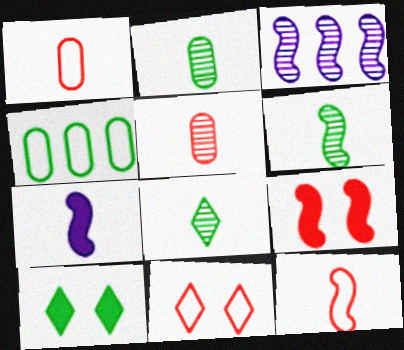[[1, 3, 10], 
[1, 7, 8], 
[2, 6, 8], 
[4, 6, 10], 
[6, 7, 12]]